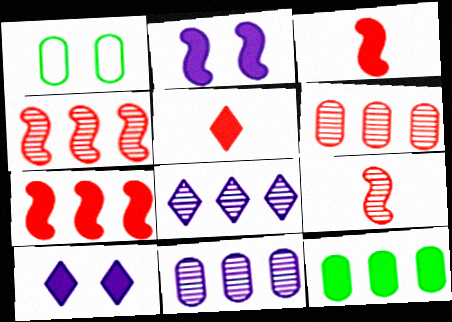[[1, 3, 8], 
[2, 5, 12], 
[3, 10, 12]]